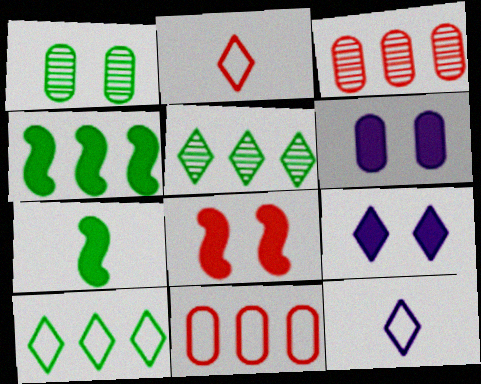[[1, 7, 10], 
[2, 3, 8], 
[2, 5, 9]]